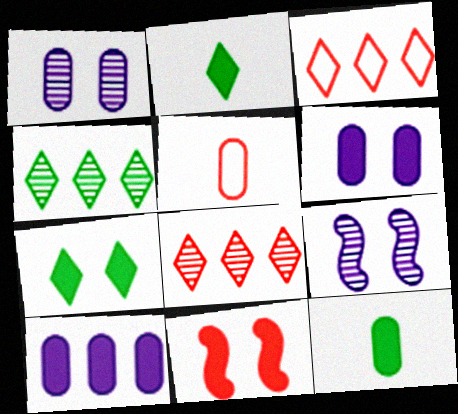[[2, 10, 11], 
[3, 9, 12], 
[5, 8, 11], 
[6, 7, 11]]